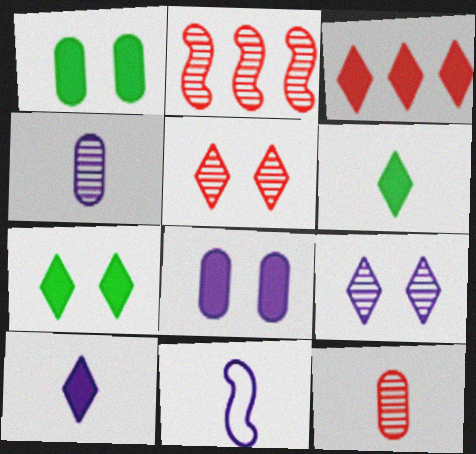[[2, 5, 12], 
[3, 7, 10], 
[4, 10, 11], 
[6, 11, 12]]